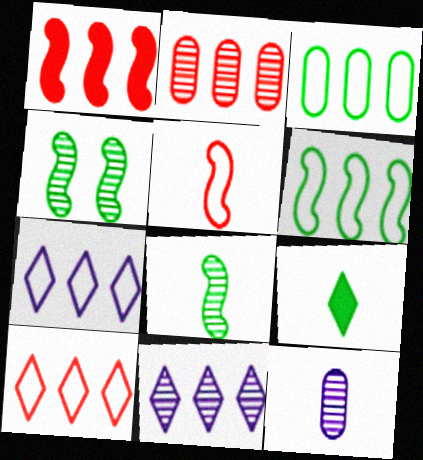[[1, 2, 10], 
[1, 3, 11], 
[3, 4, 9], 
[5, 9, 12]]